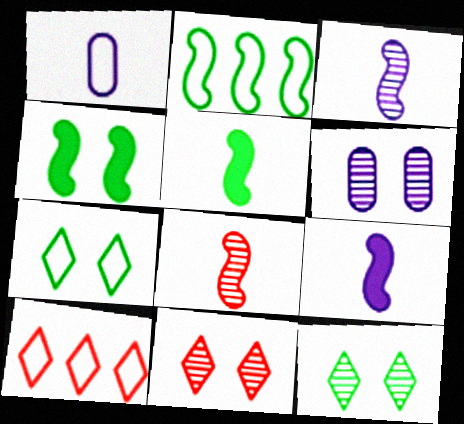[[5, 6, 10]]